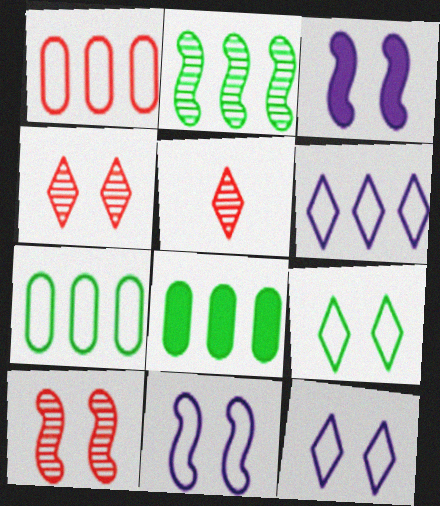[[3, 5, 7], 
[5, 8, 11]]